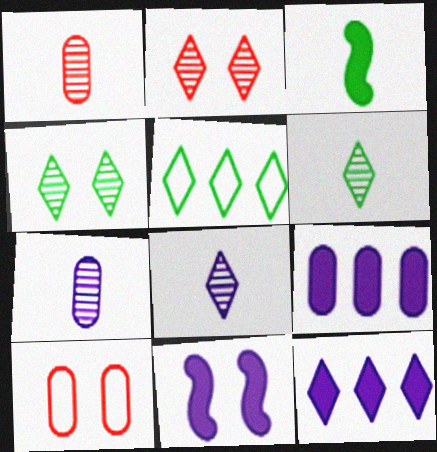[[1, 5, 11], 
[4, 10, 11]]